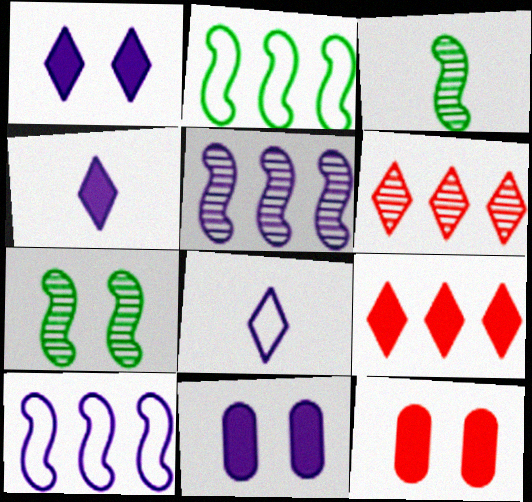[[5, 8, 11]]